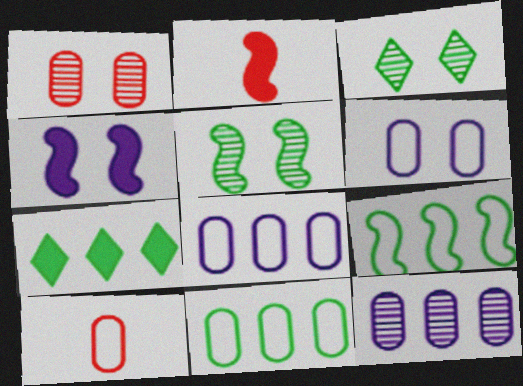[[2, 3, 8], 
[6, 10, 11]]